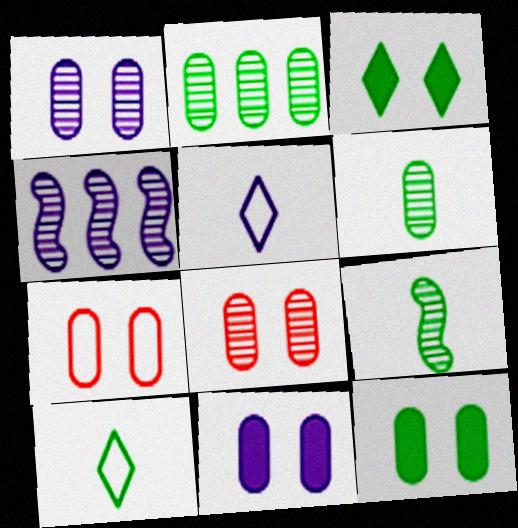[[1, 7, 12], 
[4, 5, 11]]